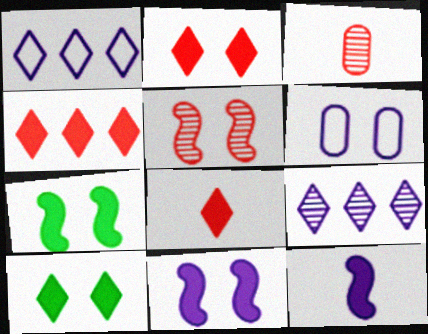[[1, 3, 7], 
[2, 4, 8], 
[5, 6, 10], 
[6, 9, 12]]